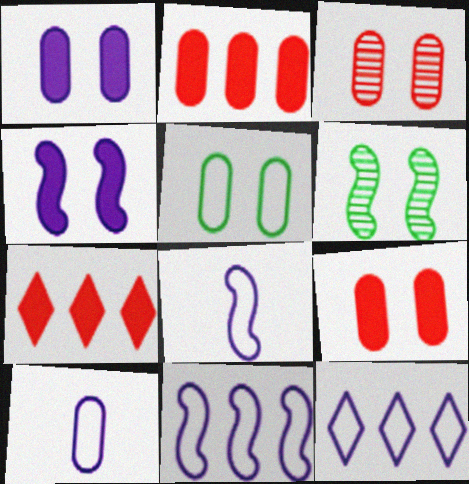[[1, 3, 5], 
[6, 7, 10]]